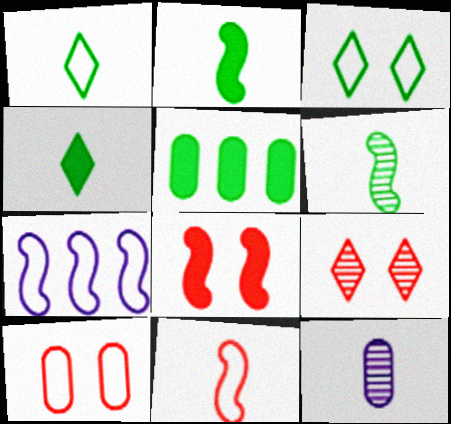[[1, 7, 10], 
[3, 5, 6], 
[4, 11, 12], 
[5, 10, 12], 
[6, 7, 8], 
[8, 9, 10]]